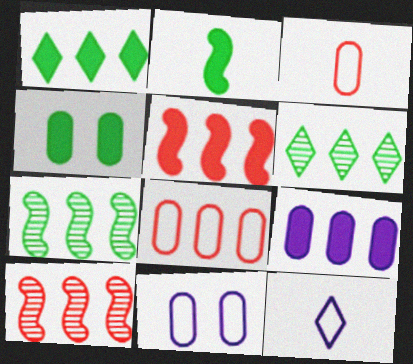[[1, 2, 4], 
[1, 5, 9], 
[4, 10, 12]]